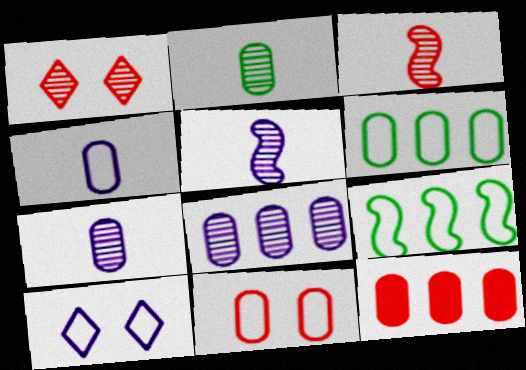[[4, 6, 11], 
[6, 8, 12]]